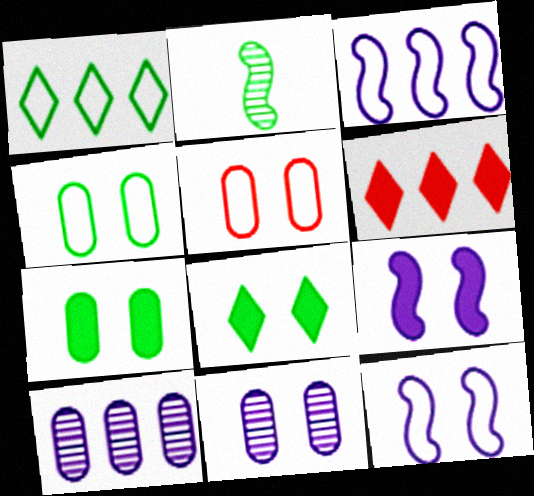[[1, 2, 7], 
[5, 7, 11]]